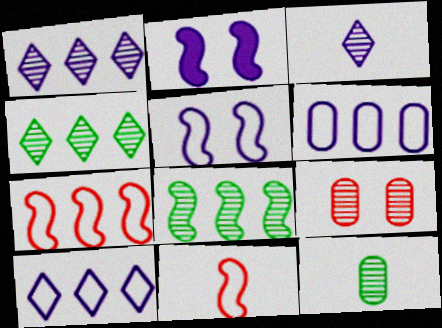[[2, 3, 6], 
[2, 8, 11], 
[3, 8, 9]]